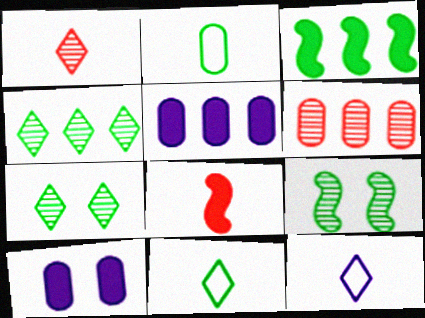[[2, 3, 7], 
[2, 6, 10]]